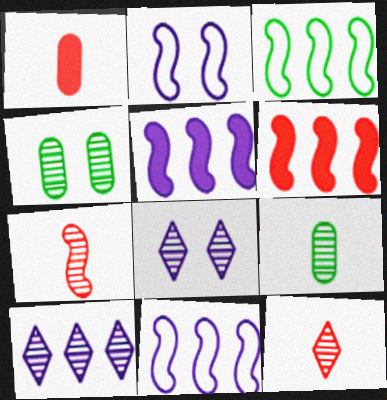[[1, 3, 8], 
[4, 7, 10]]